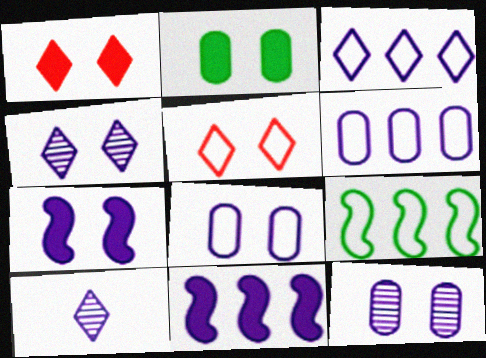[[1, 2, 7], 
[4, 7, 8], 
[6, 7, 10], 
[8, 10, 11]]